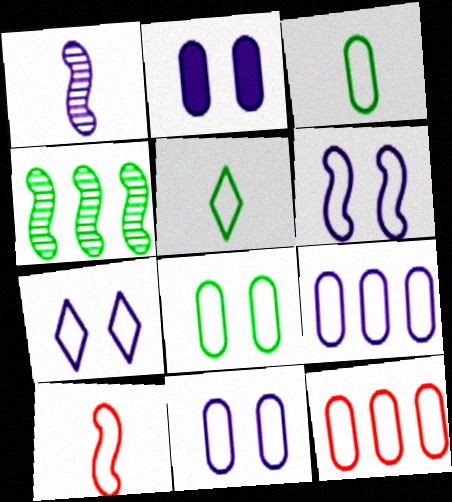[[3, 11, 12], 
[5, 6, 12], 
[6, 7, 11]]